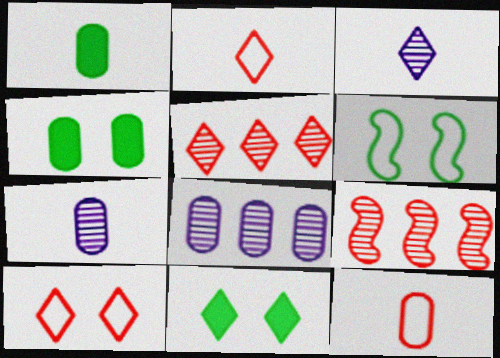[[1, 7, 12], 
[4, 8, 12]]